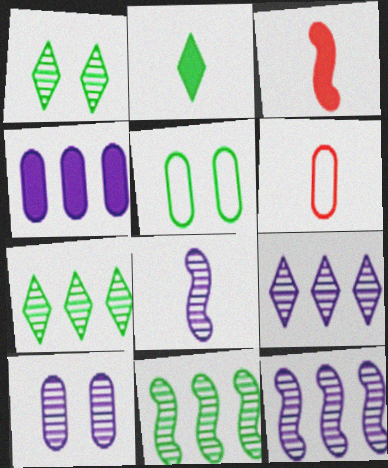[[2, 5, 11], 
[2, 6, 8], 
[3, 5, 9], 
[8, 9, 10]]